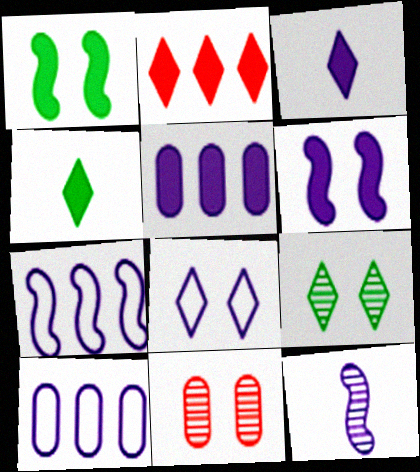[[1, 8, 11], 
[3, 5, 6], 
[4, 7, 11], 
[5, 8, 12], 
[6, 7, 12]]